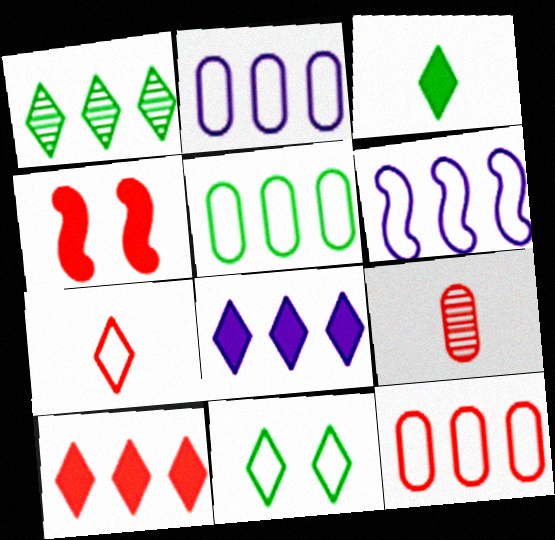[[1, 3, 11], 
[2, 5, 12]]